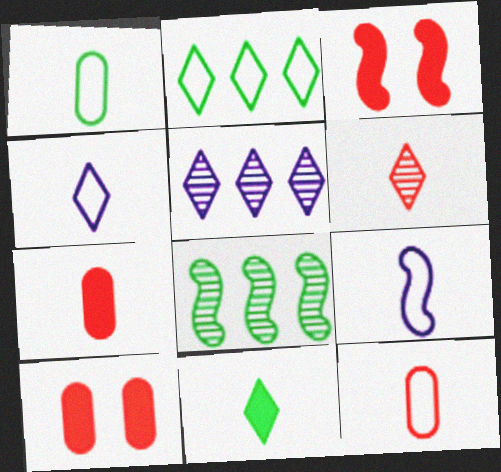[[1, 3, 5], 
[3, 8, 9], 
[4, 6, 11], 
[4, 8, 10]]